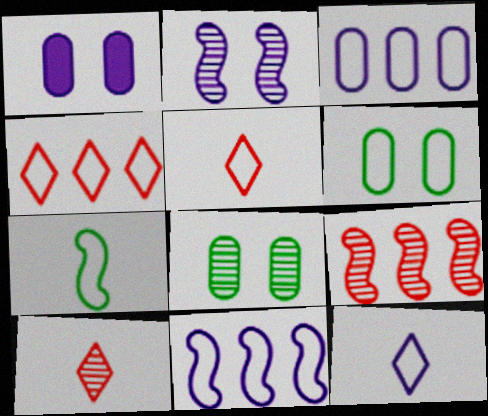[[5, 6, 11]]